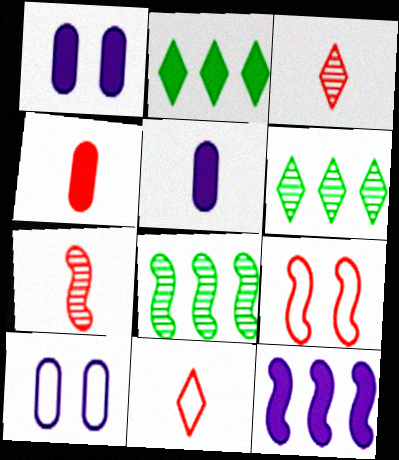[[1, 8, 11], 
[2, 7, 10], 
[4, 7, 11], 
[5, 6, 9]]